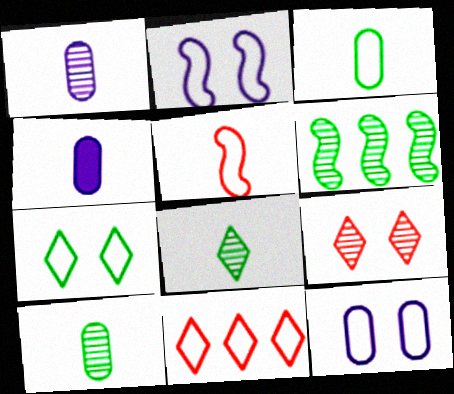[[1, 6, 9], 
[2, 3, 11], 
[4, 5, 8]]